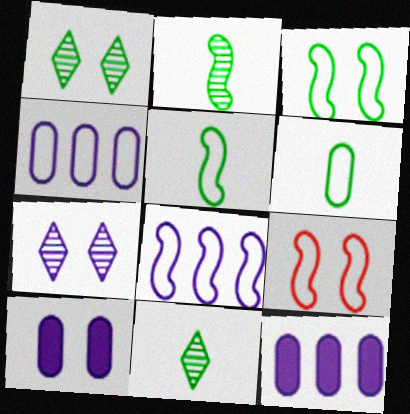[[1, 9, 10], 
[5, 8, 9], 
[9, 11, 12]]